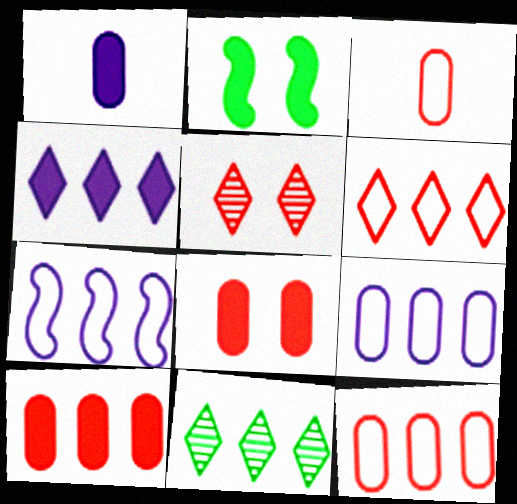[[4, 6, 11], 
[7, 10, 11]]